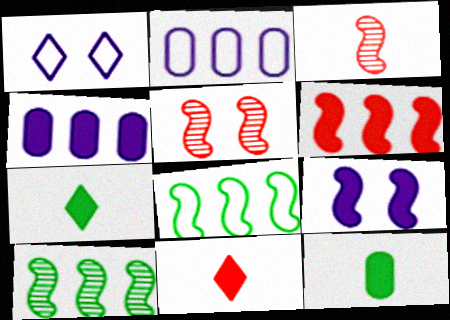[[2, 5, 7], 
[3, 8, 9]]